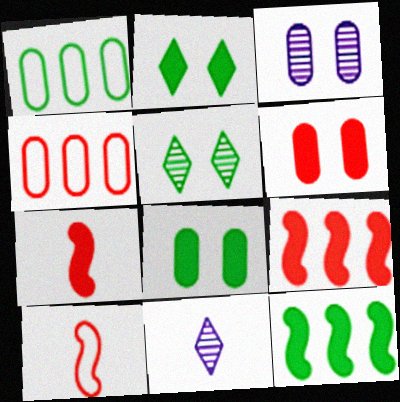[]